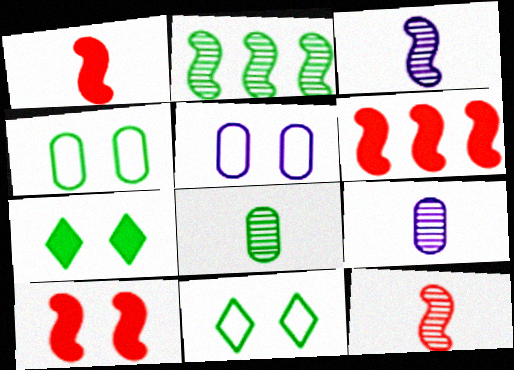[[1, 6, 10], 
[6, 9, 11]]